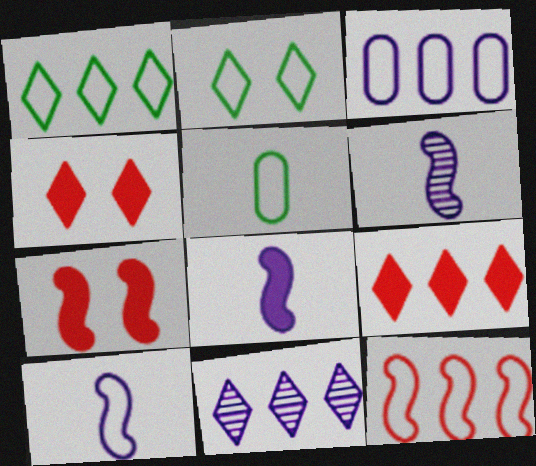[[1, 3, 12], 
[1, 9, 11], 
[5, 7, 11], 
[6, 8, 10]]